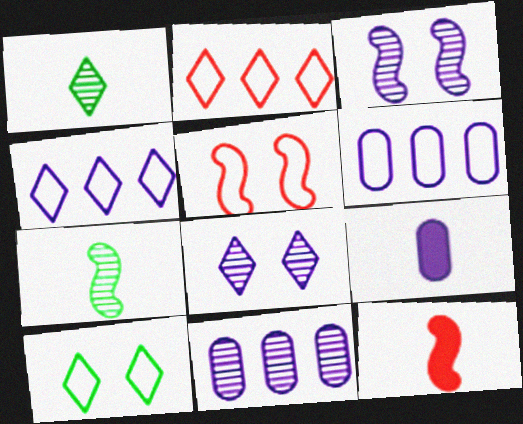[[3, 4, 9], 
[10, 11, 12]]